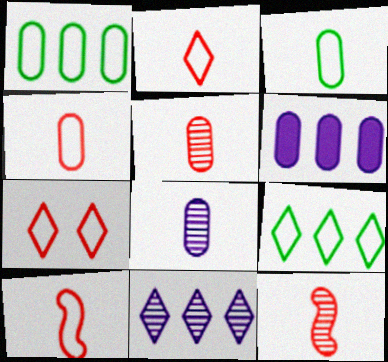[[2, 4, 10]]